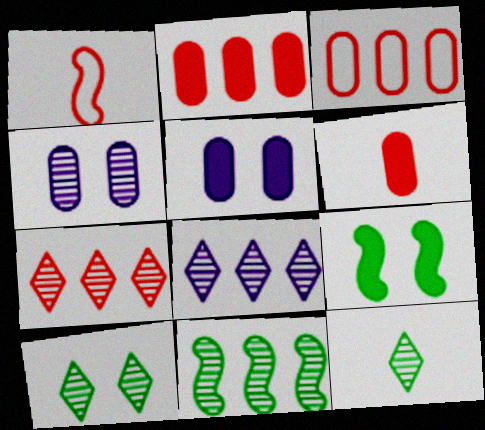[]